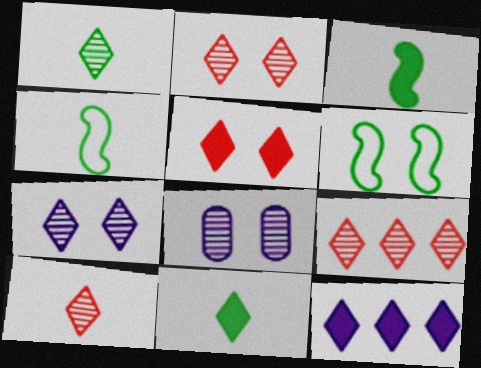[[1, 7, 9], 
[2, 9, 10], 
[5, 6, 8], 
[5, 11, 12]]